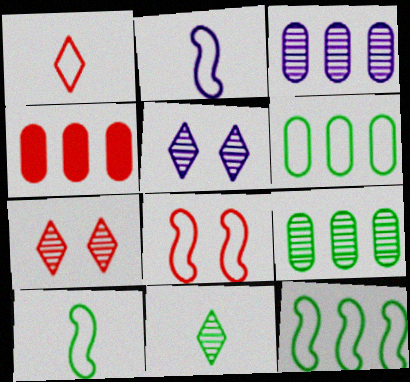[[2, 8, 12], 
[3, 4, 6], 
[4, 5, 10]]